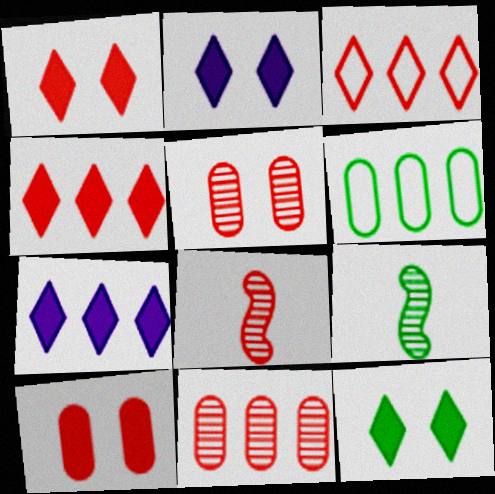[[1, 2, 12], 
[2, 6, 8], 
[3, 8, 10], 
[6, 9, 12]]